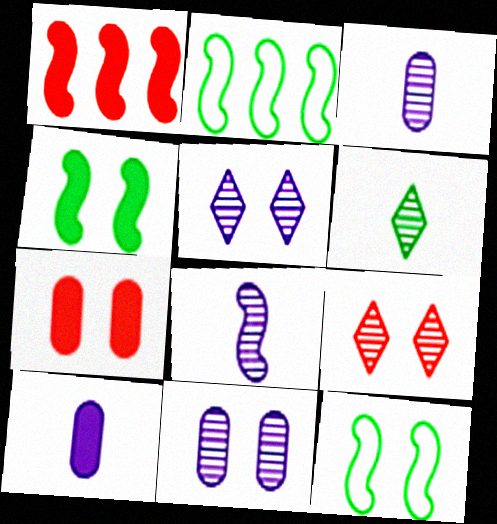[[1, 8, 12], 
[2, 9, 10], 
[5, 7, 12]]